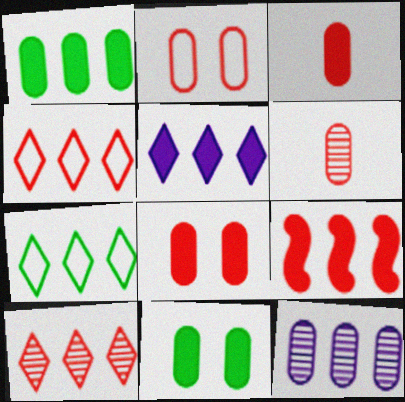[[1, 5, 9], 
[5, 7, 10], 
[7, 9, 12]]